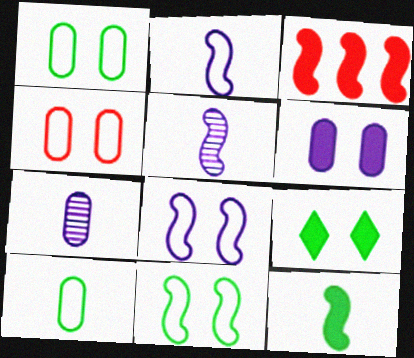[[3, 5, 11]]